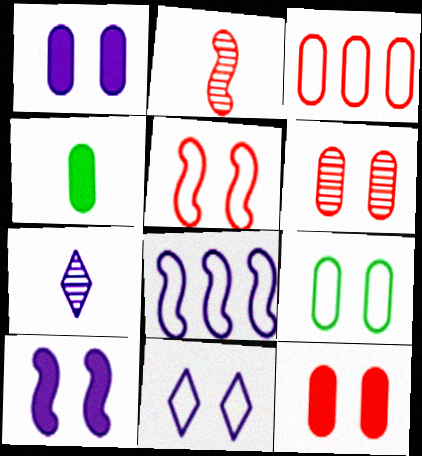[[1, 6, 9], 
[1, 7, 8], 
[5, 9, 11]]